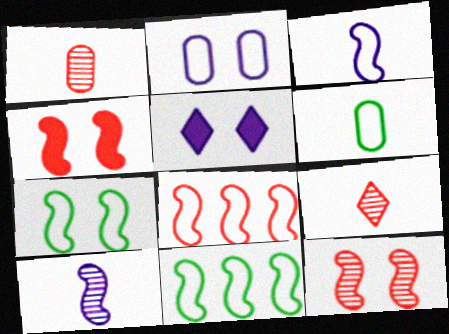[[1, 5, 11], 
[3, 7, 8], 
[4, 10, 11]]